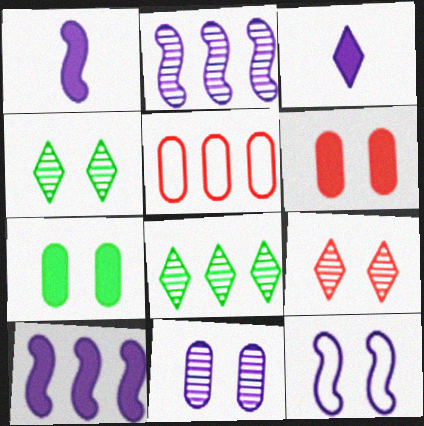[[1, 2, 12], 
[1, 4, 5], 
[4, 6, 12], 
[5, 8, 10], 
[7, 9, 12]]